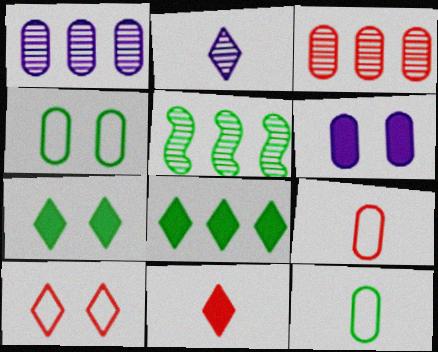[[2, 8, 10], 
[3, 6, 12], 
[5, 7, 12]]